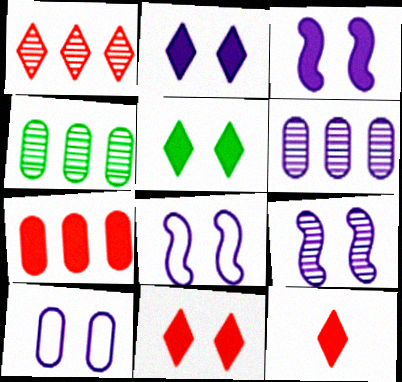[[2, 5, 11], 
[2, 9, 10], 
[3, 8, 9], 
[4, 8, 12]]